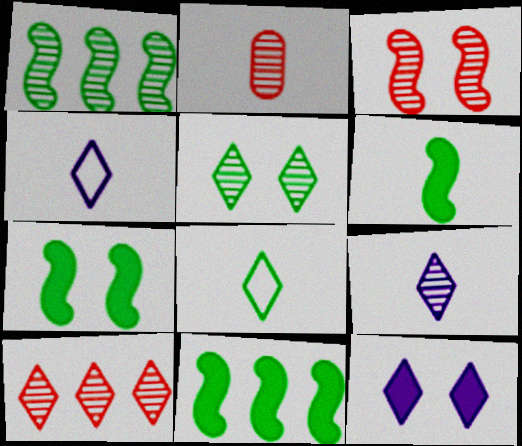[[2, 3, 10], 
[2, 4, 6], 
[5, 9, 10], 
[6, 7, 11], 
[8, 10, 12]]